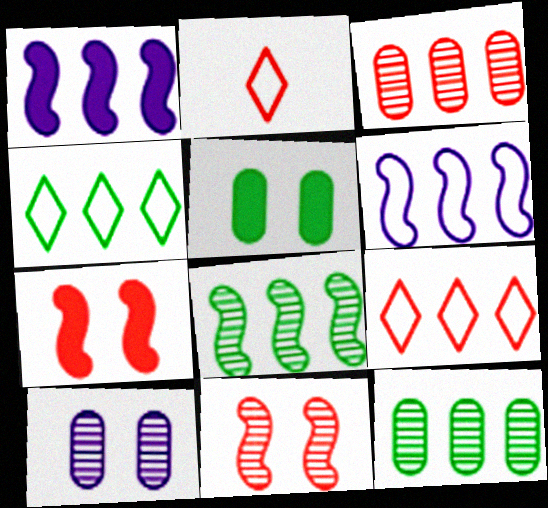[[1, 3, 4], 
[1, 9, 12], 
[2, 3, 7]]